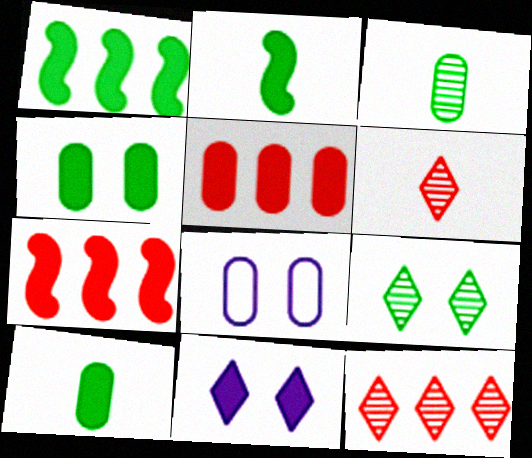[[1, 6, 8], 
[2, 5, 11], 
[2, 8, 12], 
[3, 5, 8], 
[7, 10, 11]]